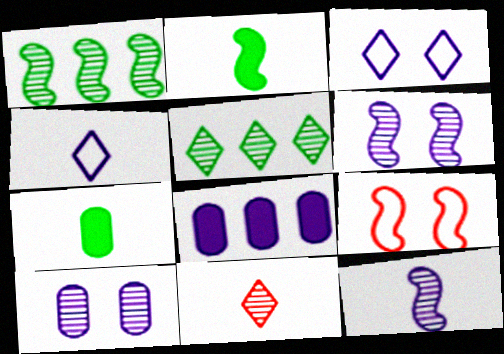[[1, 10, 11], 
[3, 8, 12], 
[4, 6, 8]]